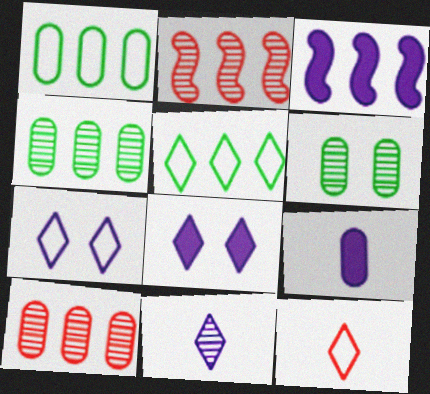[[2, 6, 11], 
[3, 5, 10], 
[3, 6, 12], 
[3, 8, 9], 
[5, 7, 12]]